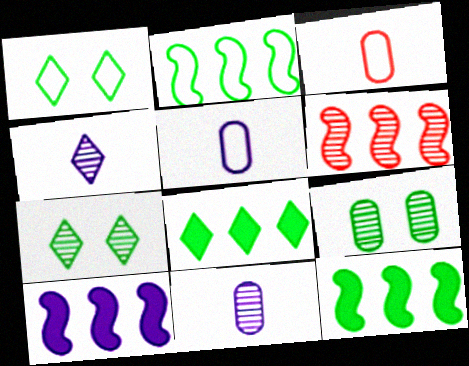[[2, 6, 10], 
[3, 7, 10], 
[4, 6, 9], 
[6, 7, 11]]